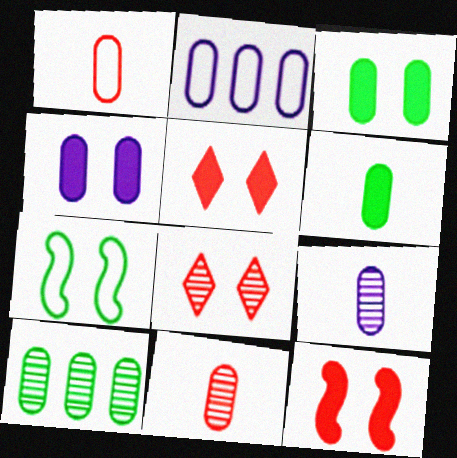[[1, 4, 10], 
[1, 6, 9], 
[2, 3, 11], 
[2, 4, 9], 
[4, 7, 8]]